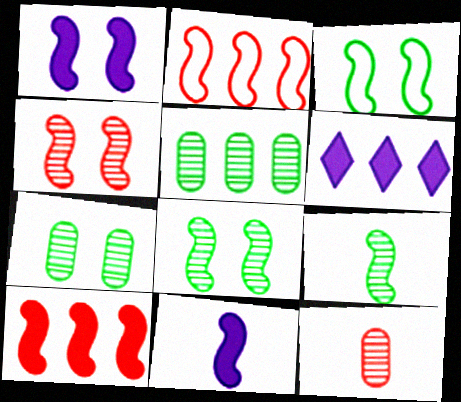[[1, 2, 9], 
[1, 3, 4], 
[2, 5, 6], 
[2, 8, 11], 
[3, 6, 12]]